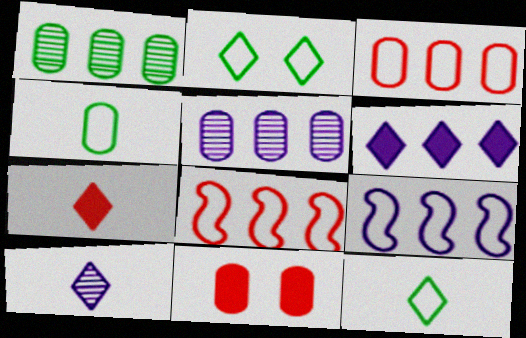[[1, 6, 8], 
[4, 5, 11], 
[5, 6, 9], 
[7, 10, 12]]